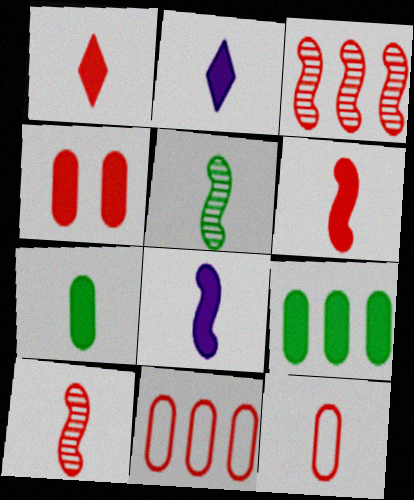[[1, 7, 8], 
[1, 10, 12], 
[2, 5, 12], 
[2, 6, 7]]